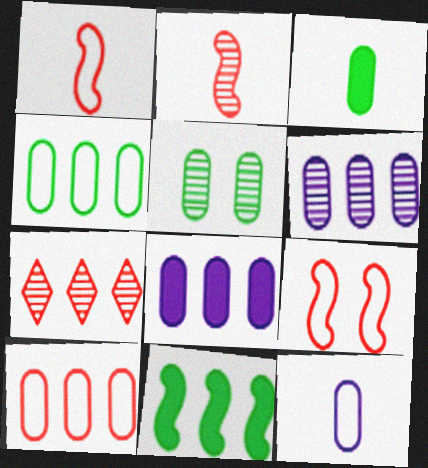[[3, 4, 5]]